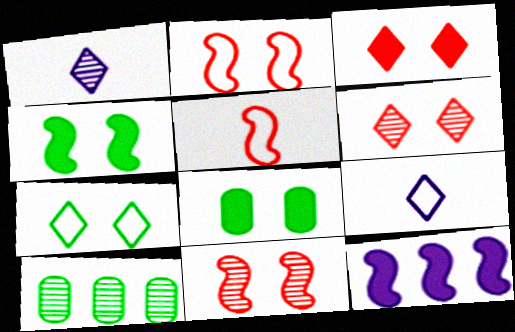[[1, 10, 11]]